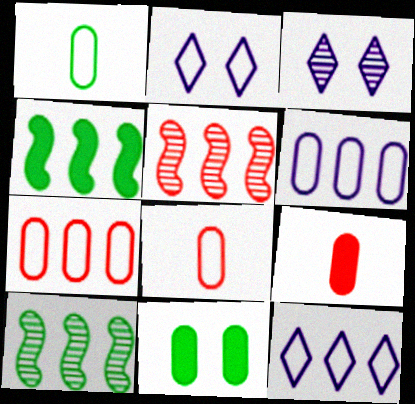[[2, 9, 10], 
[3, 4, 8]]